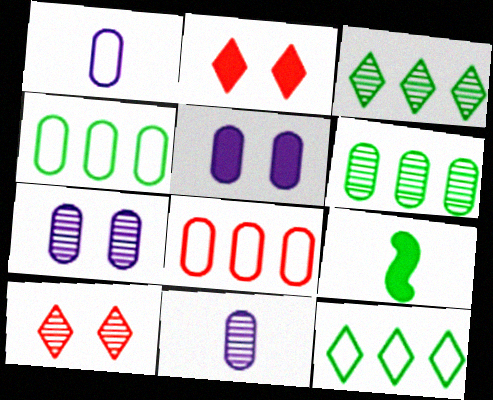[]